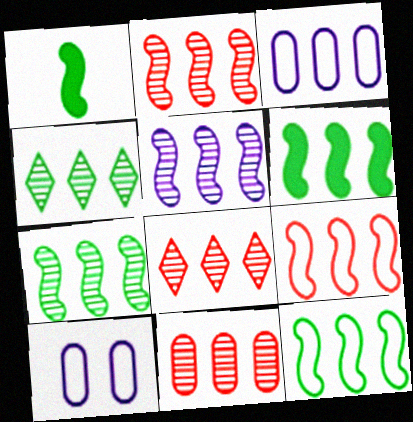[[1, 8, 10], 
[2, 5, 7], 
[2, 8, 11], 
[3, 6, 8], 
[4, 5, 11], 
[5, 6, 9], 
[6, 7, 12]]